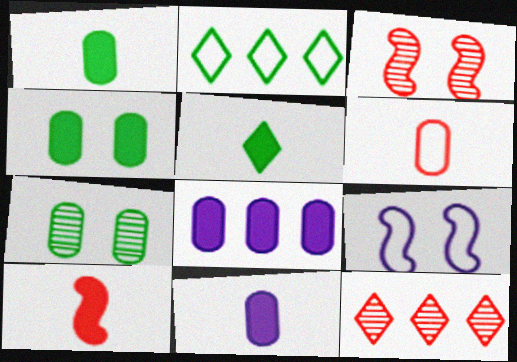[[1, 9, 12], 
[2, 3, 11], 
[2, 6, 9], 
[5, 10, 11], 
[6, 7, 8]]